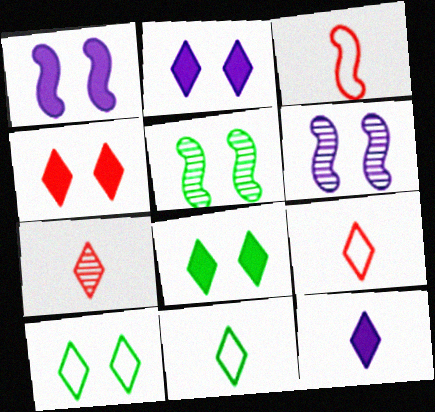[[2, 4, 8], 
[7, 11, 12]]